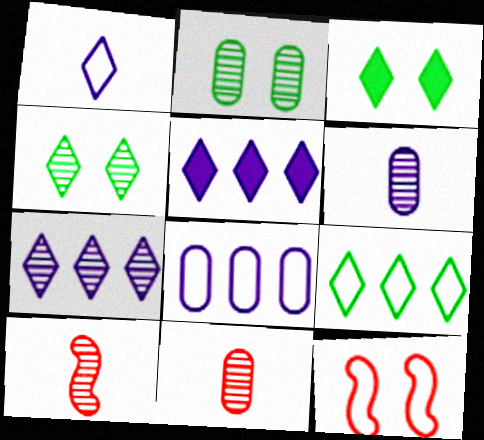[[2, 7, 10], 
[3, 8, 10]]